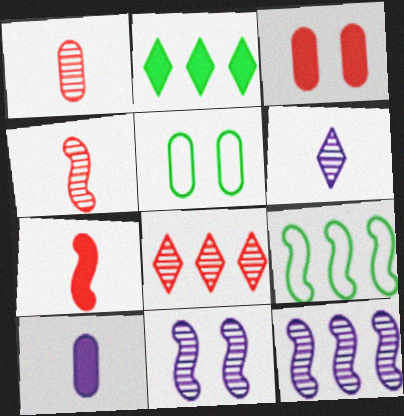[[3, 6, 9], 
[7, 9, 11]]